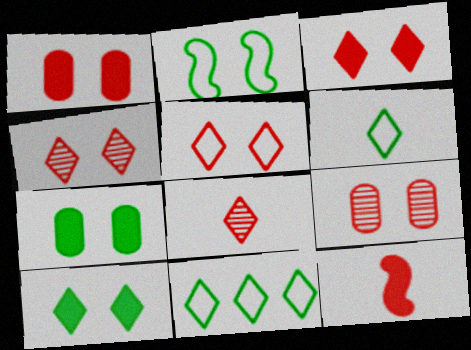[[3, 4, 5]]